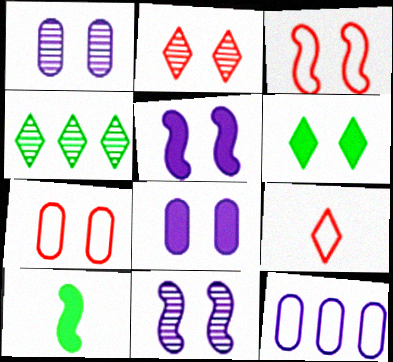[[1, 3, 6], 
[2, 10, 12], 
[6, 7, 11]]